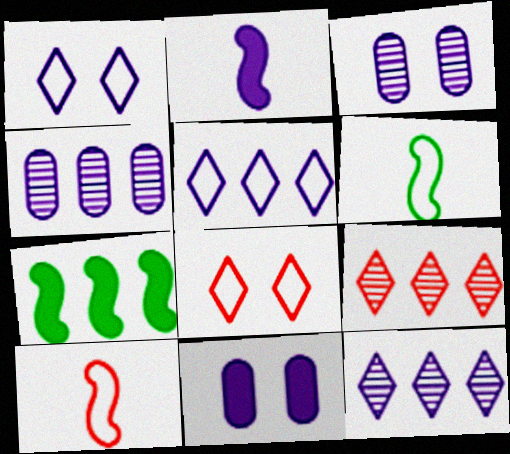[[1, 2, 4], 
[2, 3, 5], 
[6, 9, 11]]